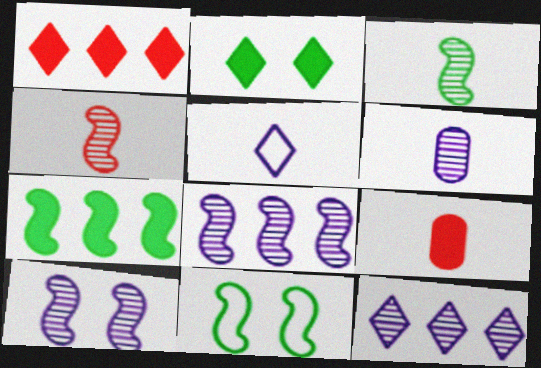[[1, 6, 11], 
[3, 5, 9], 
[3, 7, 11], 
[6, 10, 12], 
[9, 11, 12]]